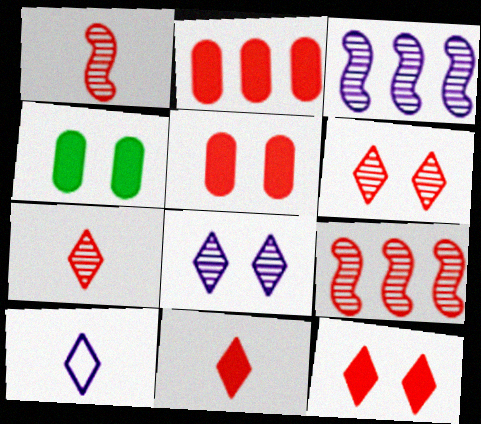[[4, 9, 10]]